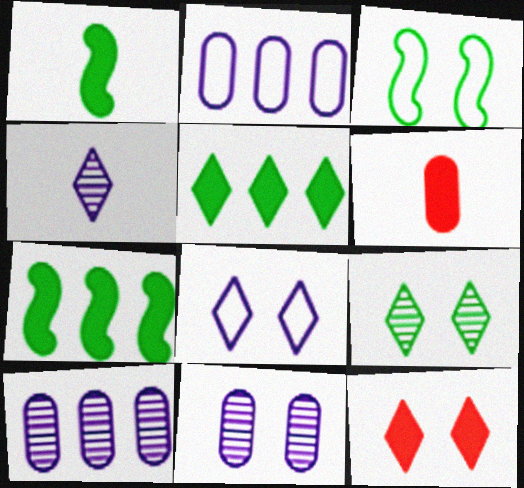[[3, 11, 12], 
[8, 9, 12]]